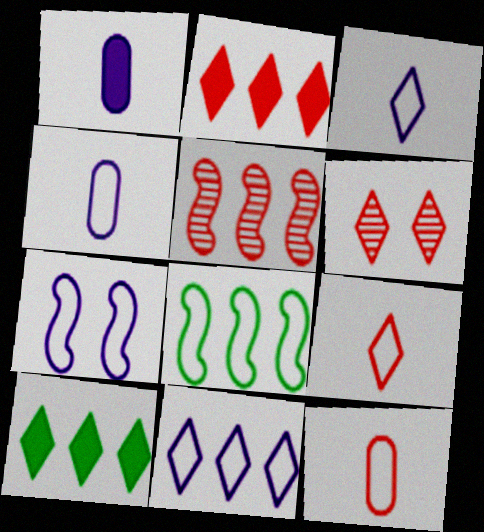[[1, 6, 8], 
[2, 6, 9], 
[3, 6, 10], 
[4, 7, 11]]